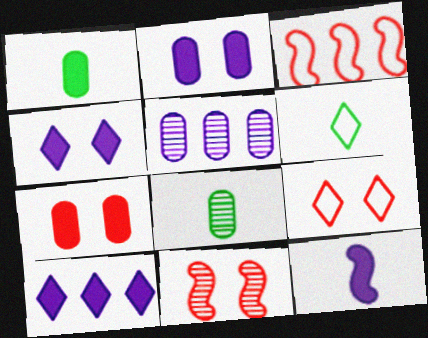[[2, 10, 12], 
[3, 4, 8], 
[7, 9, 11]]